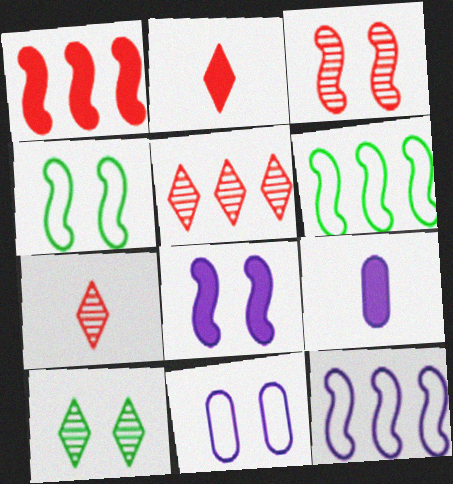[[3, 4, 8], 
[4, 5, 9]]